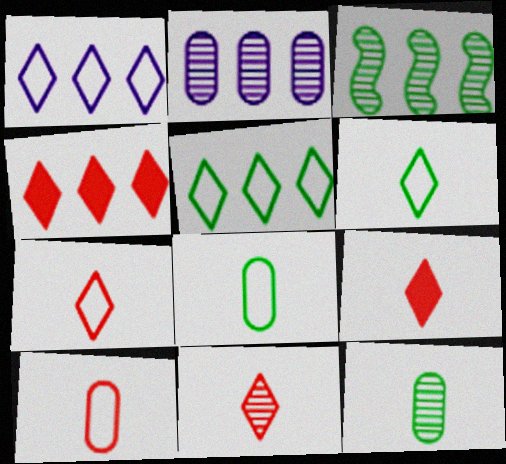[[7, 9, 11]]